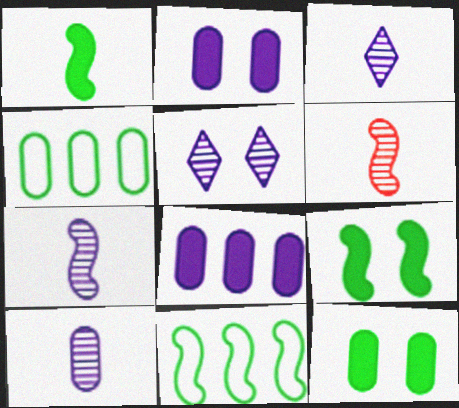[[3, 7, 10]]